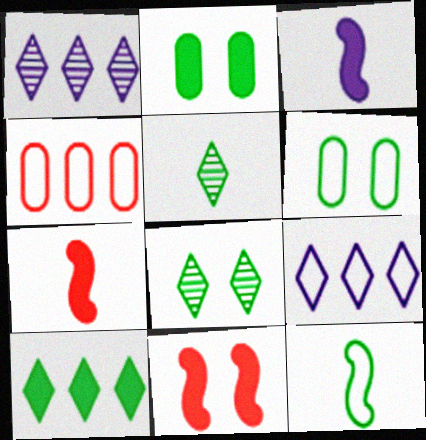[[1, 6, 7], 
[3, 4, 8]]